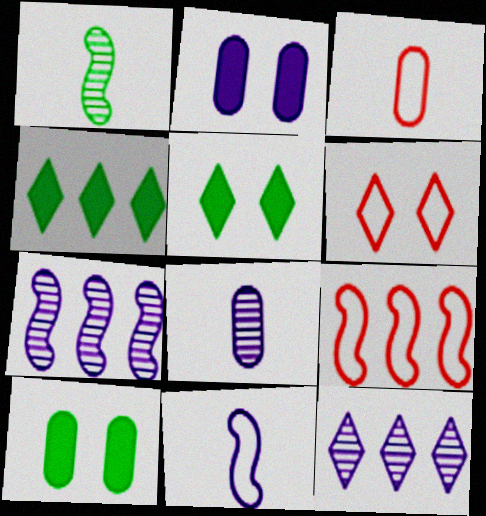[[2, 11, 12], 
[3, 5, 7], 
[3, 6, 9], 
[5, 8, 9]]